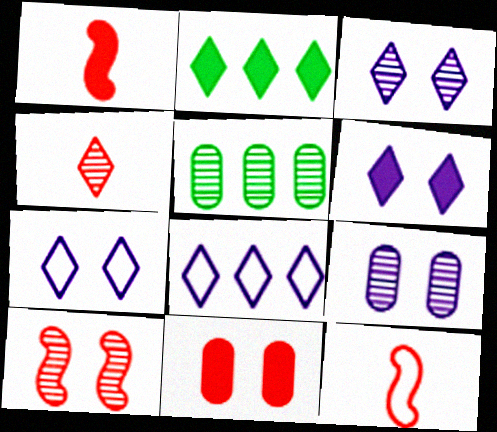[[1, 5, 7], 
[2, 4, 7], 
[2, 9, 12], 
[3, 6, 7], 
[5, 6, 12]]